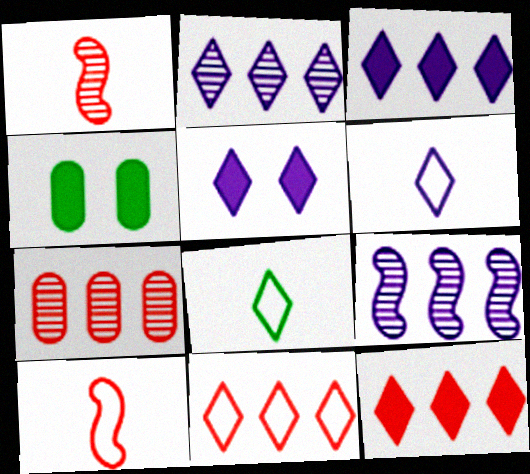[[2, 4, 10], 
[2, 5, 6]]